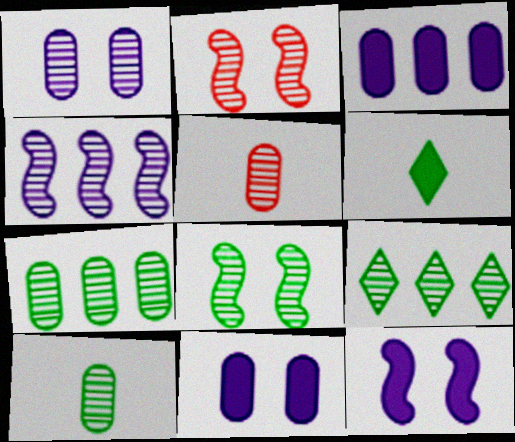[[1, 5, 7], 
[8, 9, 10]]